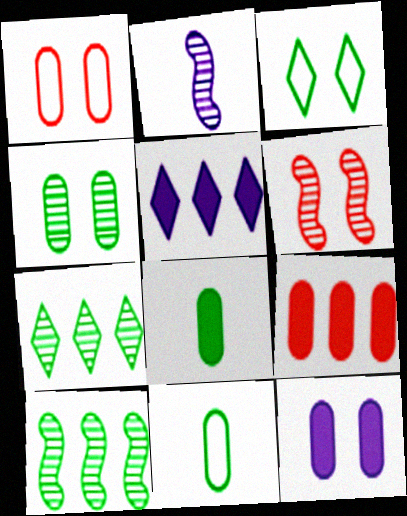[[1, 4, 12], 
[2, 3, 9], 
[2, 6, 10], 
[3, 6, 12], 
[3, 8, 10], 
[5, 6, 11], 
[8, 9, 12]]